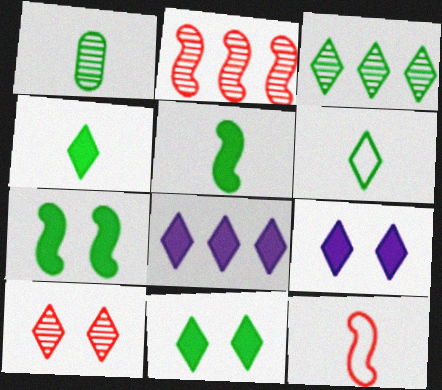[[1, 5, 6], 
[3, 6, 11], 
[6, 8, 10]]